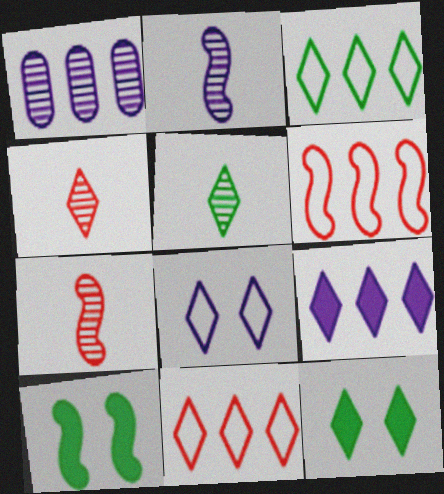[[2, 6, 10], 
[3, 5, 12]]